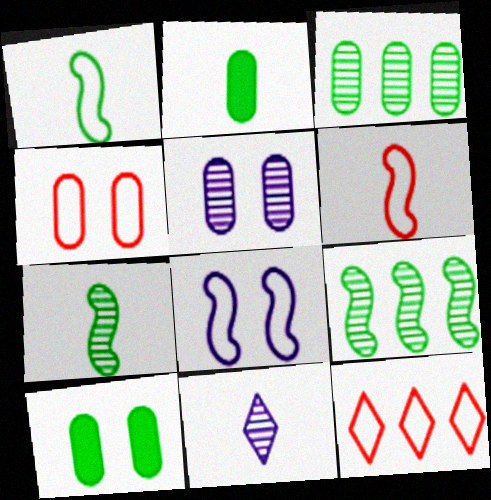[[2, 6, 11], 
[4, 5, 10], 
[4, 6, 12]]